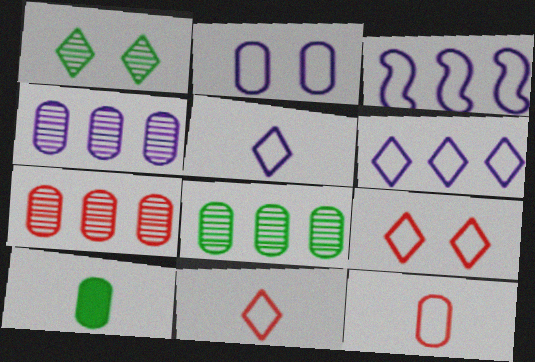[[2, 3, 5], 
[2, 7, 10], 
[4, 7, 8]]